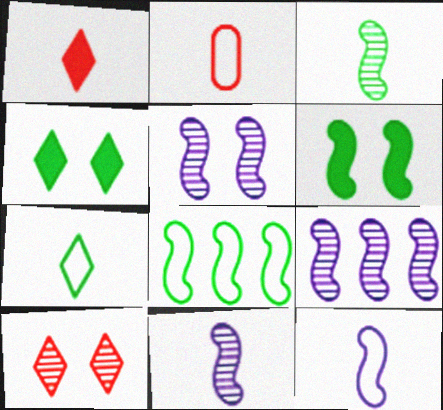[[2, 4, 9], 
[2, 7, 12], 
[3, 6, 8], 
[5, 9, 11]]